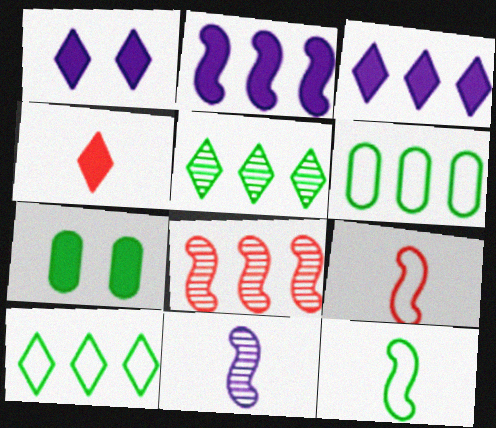[[2, 4, 7], 
[3, 6, 8], 
[5, 7, 12]]